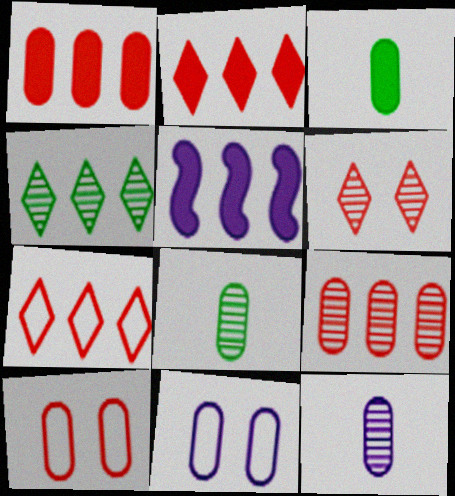[[1, 8, 11], 
[3, 9, 11]]